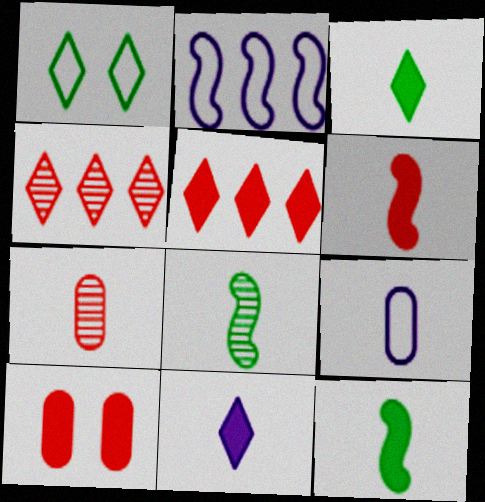[[1, 4, 11], 
[5, 6, 10]]